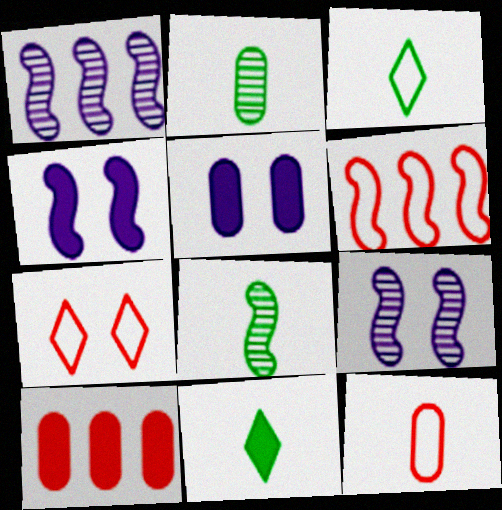[[3, 9, 10], 
[4, 6, 8], 
[4, 10, 11], 
[6, 7, 12]]